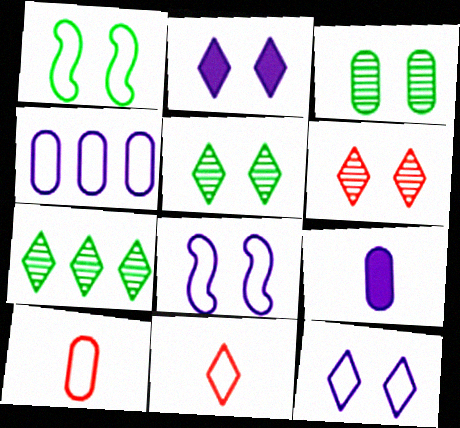[[1, 4, 11], 
[2, 7, 11]]